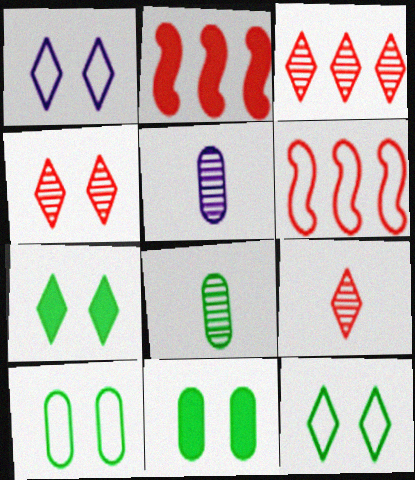[[1, 2, 8], 
[1, 4, 7], 
[2, 5, 12], 
[3, 4, 9], 
[5, 6, 7]]